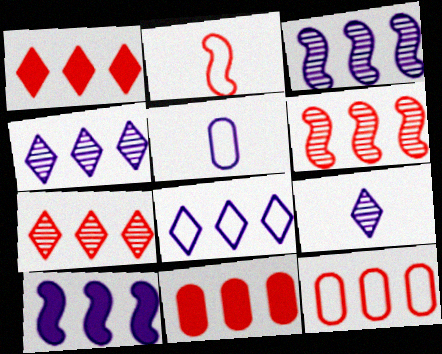[[1, 6, 12]]